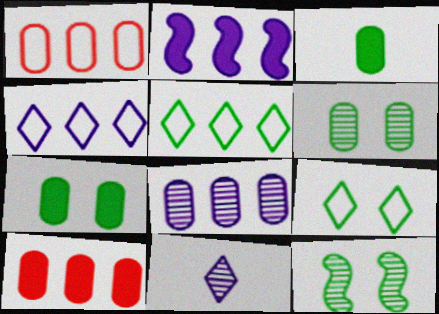[[2, 4, 8], 
[3, 5, 12], 
[7, 9, 12]]